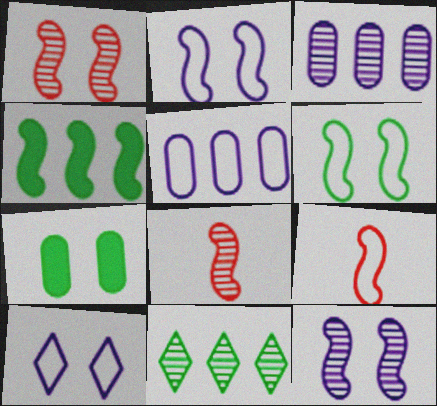[[1, 7, 10], 
[2, 4, 8], 
[4, 9, 12]]